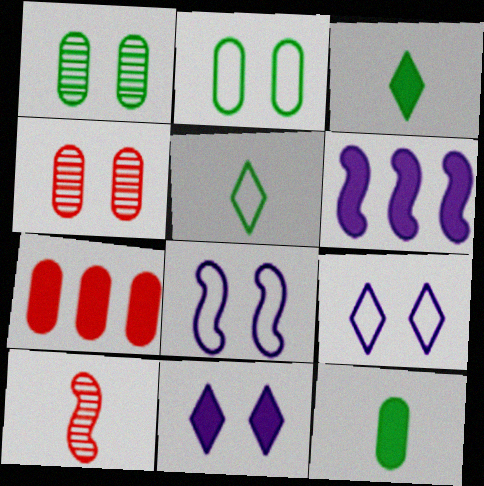[[4, 5, 6]]